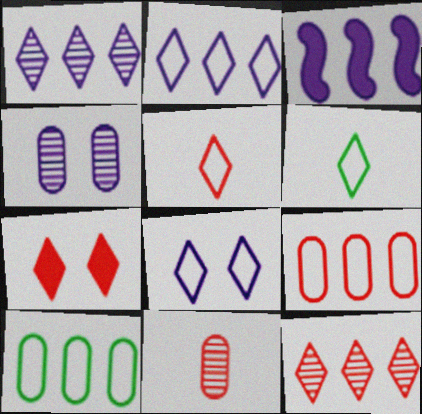[[1, 6, 7], 
[3, 10, 12], 
[5, 7, 12]]